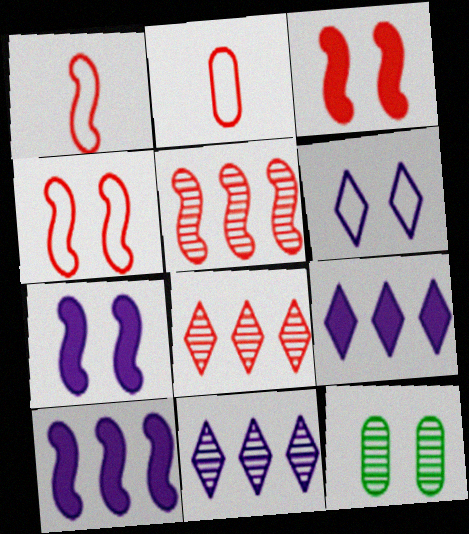[[1, 3, 5], 
[1, 9, 12], 
[2, 3, 8], 
[3, 6, 12]]